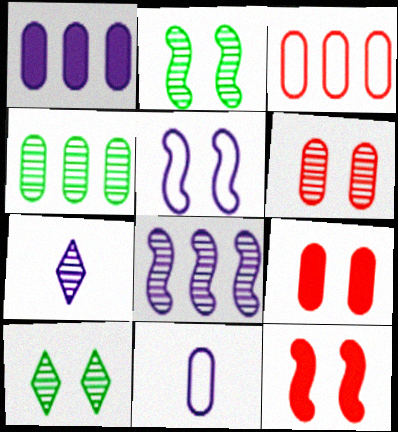[[1, 3, 4], 
[1, 5, 7], 
[2, 5, 12], 
[4, 9, 11], 
[5, 9, 10]]